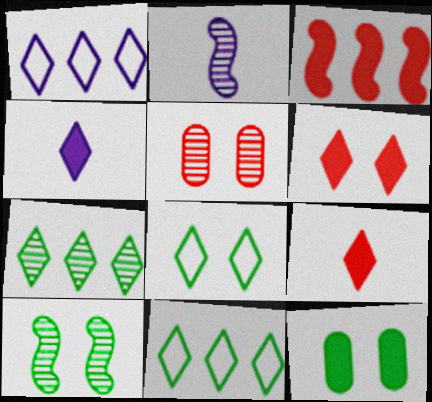[[2, 5, 7], 
[3, 4, 12], 
[8, 10, 12]]